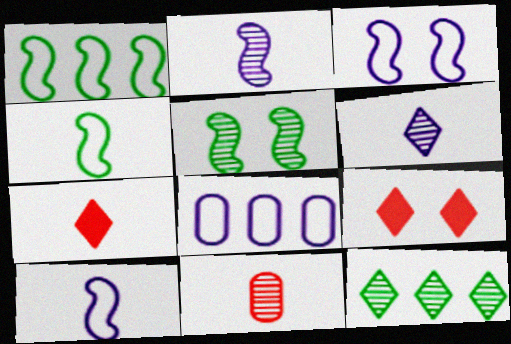[[5, 7, 8]]